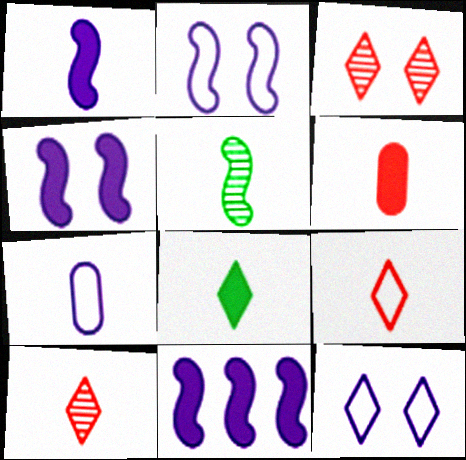[[1, 4, 11], 
[1, 6, 8]]